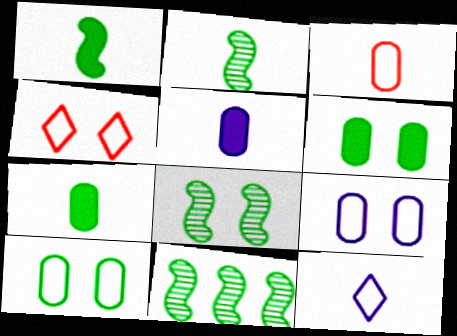[[2, 8, 11], 
[4, 5, 11]]